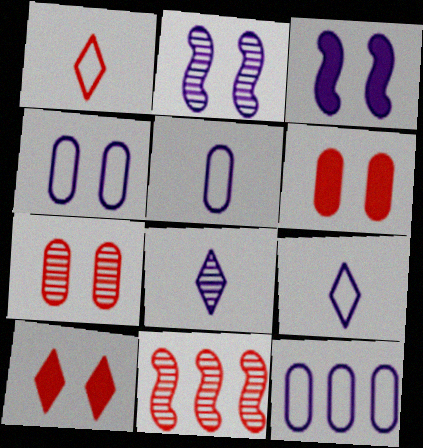[[1, 6, 11], 
[3, 8, 12], 
[4, 5, 12]]